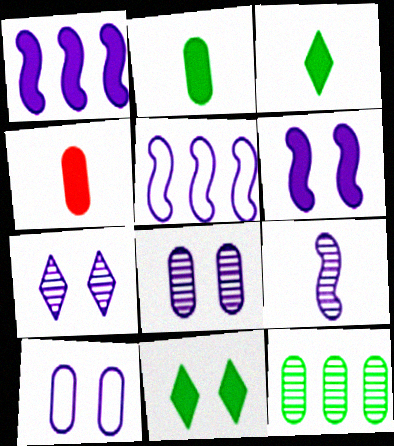[[1, 4, 11], 
[4, 10, 12], 
[5, 6, 9], 
[6, 7, 10]]